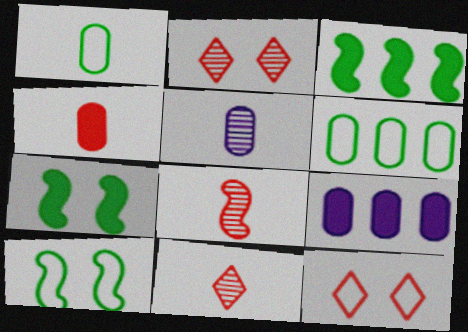[[1, 4, 5], 
[3, 5, 12], 
[9, 10, 11]]